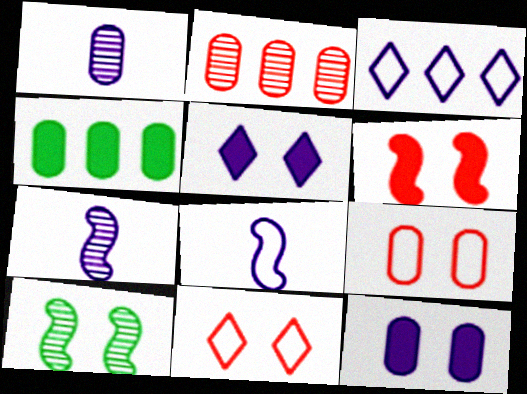[[1, 4, 9], 
[3, 7, 12], 
[4, 7, 11], 
[5, 9, 10], 
[10, 11, 12]]